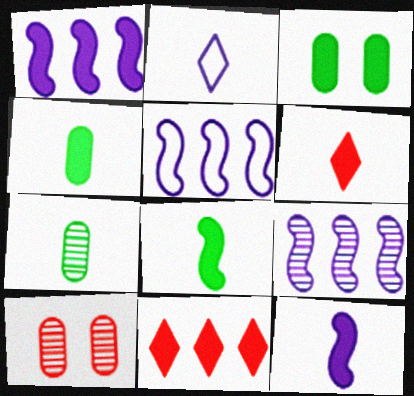[[1, 3, 6], 
[1, 5, 9], 
[3, 11, 12], 
[4, 6, 12]]